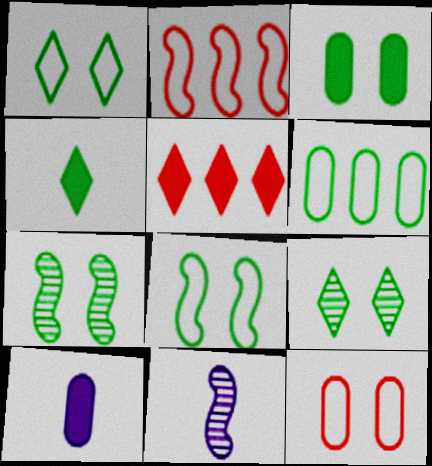[[1, 3, 7], 
[2, 9, 10], 
[3, 8, 9], 
[4, 6, 7]]